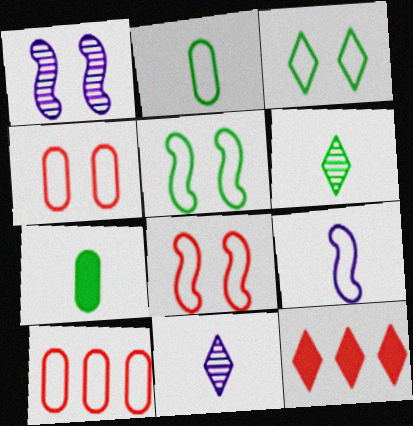[[1, 2, 12], 
[3, 9, 10], 
[3, 11, 12]]